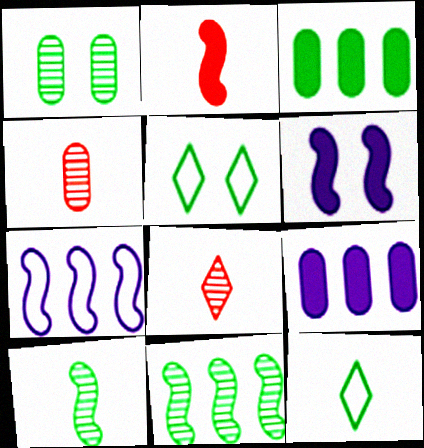[[3, 5, 10]]